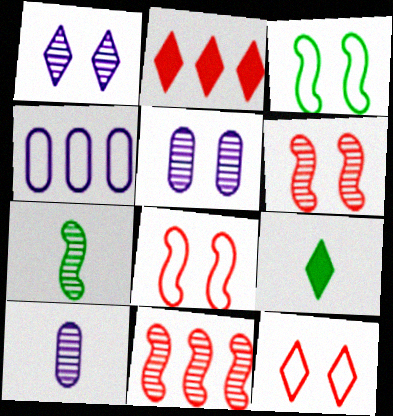[[2, 3, 10], 
[4, 6, 9]]